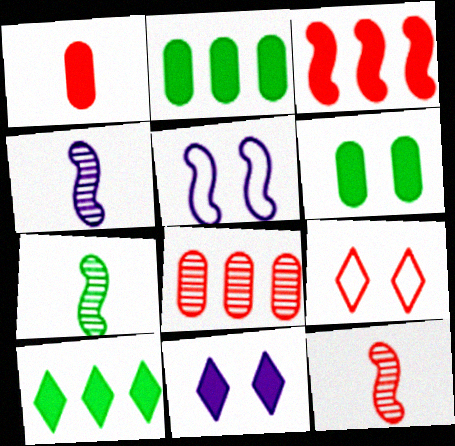[[2, 4, 9], 
[3, 5, 7], 
[4, 7, 12]]